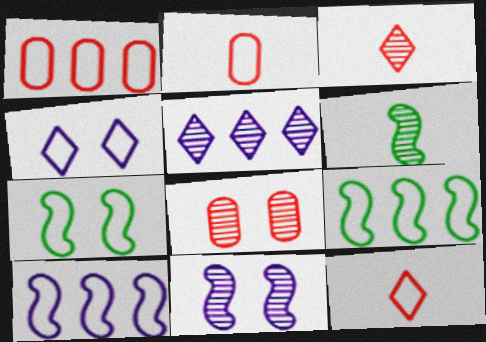[[2, 4, 9], 
[5, 6, 8]]